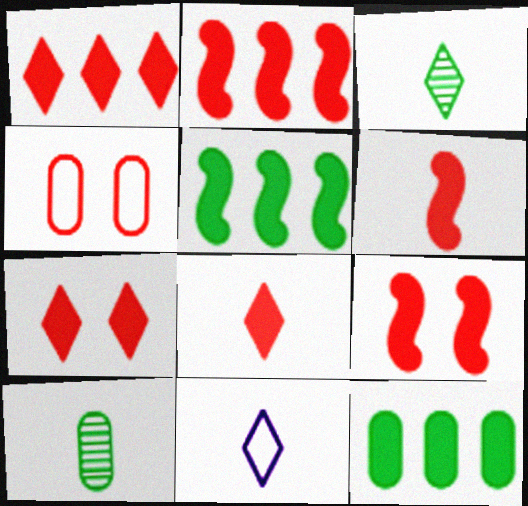[[1, 7, 8], 
[2, 6, 9], 
[3, 8, 11], 
[6, 10, 11]]